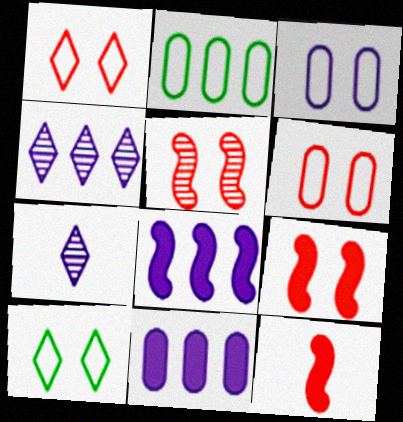[[2, 7, 9], 
[3, 7, 8]]